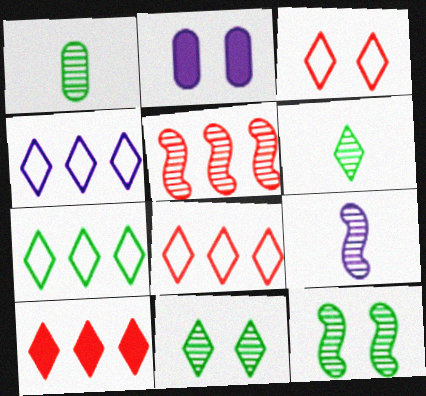[[2, 3, 12], 
[2, 4, 9], 
[4, 7, 8], 
[5, 9, 12]]